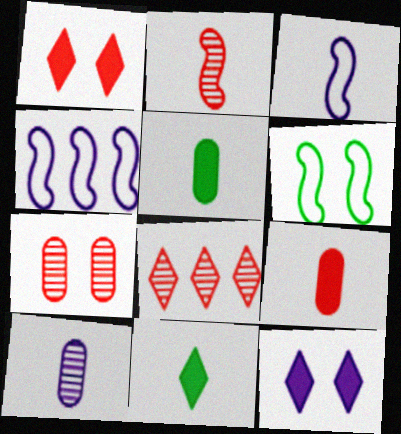[[2, 7, 8], 
[4, 7, 11], 
[4, 10, 12], 
[6, 7, 12]]